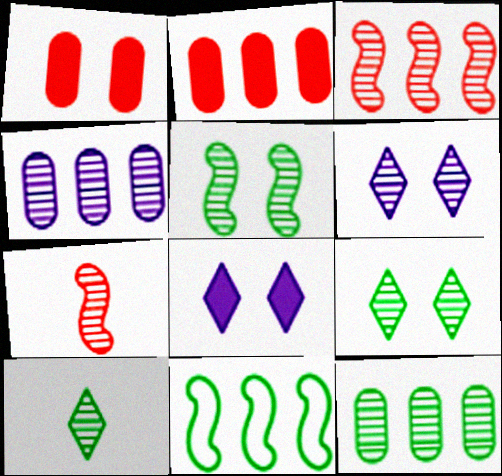[[4, 7, 9], 
[5, 10, 12], 
[6, 7, 12]]